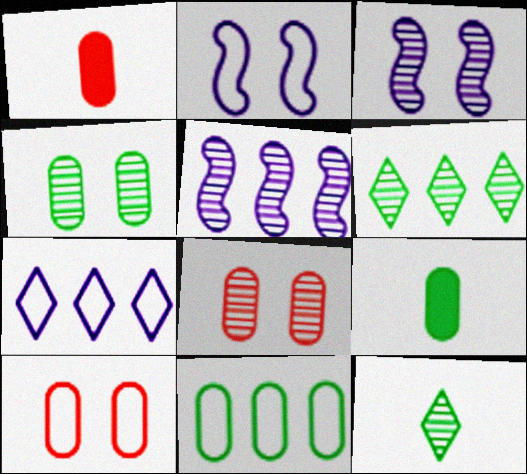[[1, 2, 6], 
[4, 9, 11], 
[5, 8, 12]]